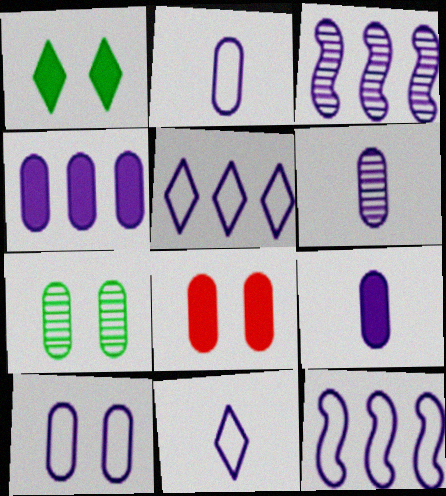[[2, 6, 9], 
[3, 4, 5], 
[4, 6, 10], 
[7, 8, 10], 
[10, 11, 12]]